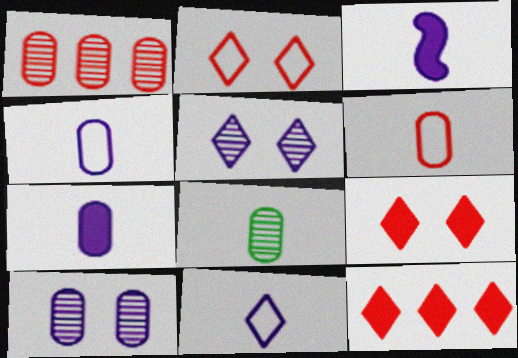[[1, 8, 10], 
[6, 7, 8]]